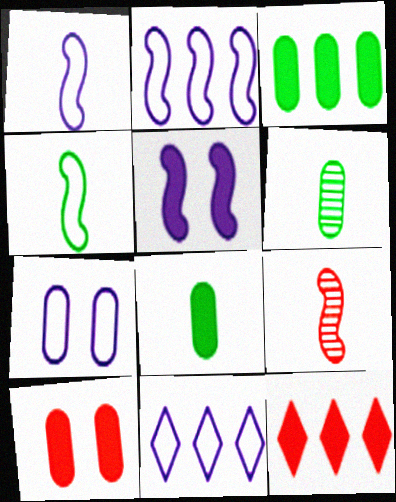[[1, 7, 11], 
[5, 8, 12]]